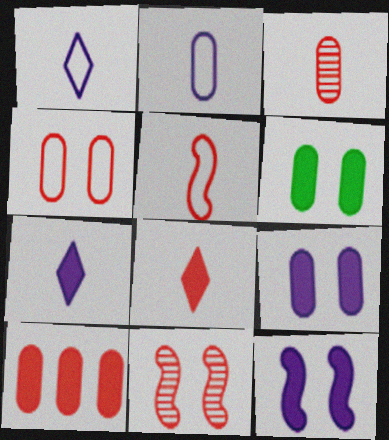[[3, 4, 10], 
[3, 5, 8]]